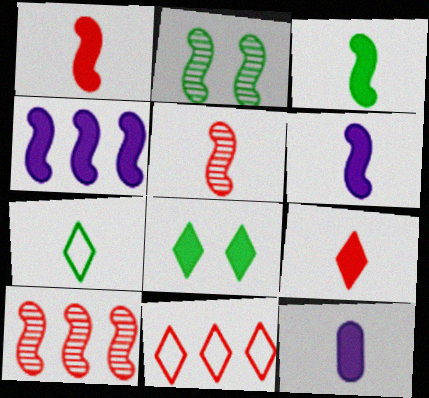[[1, 3, 6], 
[2, 11, 12], 
[3, 9, 12], 
[5, 7, 12]]